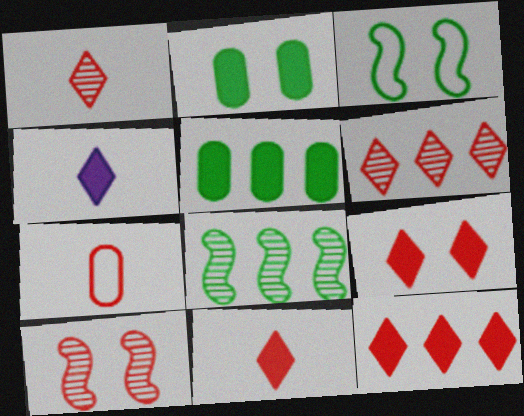[[7, 10, 12], 
[9, 11, 12]]